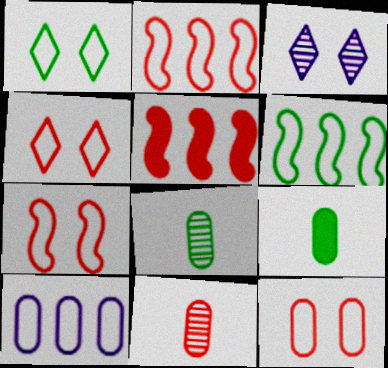[[2, 3, 9], 
[4, 5, 11], 
[4, 7, 12]]